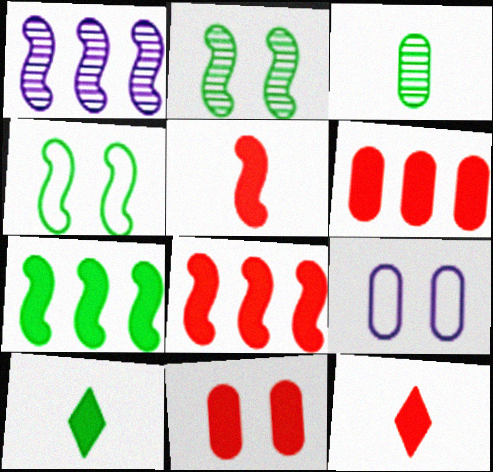[[1, 4, 5], 
[3, 6, 9], 
[8, 11, 12]]